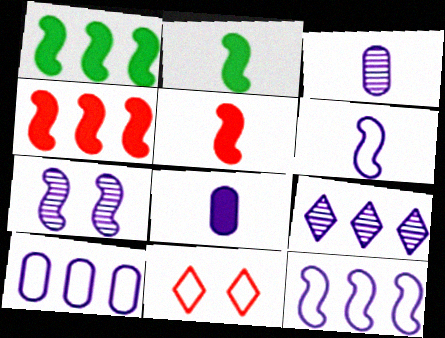[[1, 3, 11], 
[3, 7, 9]]